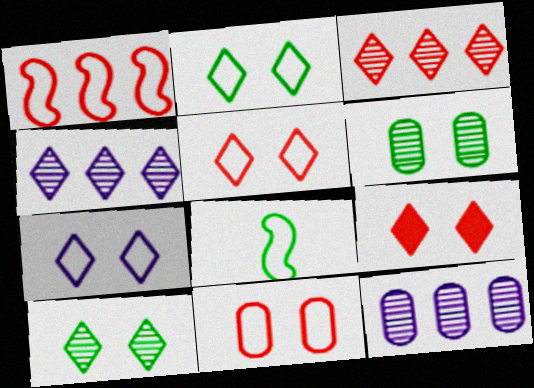[[2, 5, 7], 
[7, 9, 10], 
[8, 9, 12]]